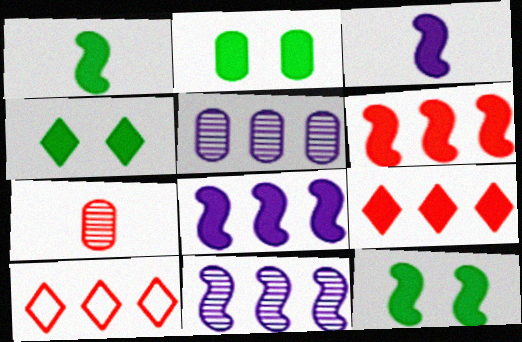[[2, 3, 9], 
[2, 4, 12], 
[3, 6, 12]]